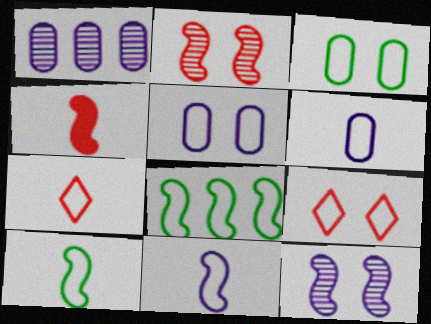[[4, 8, 12], 
[5, 7, 8], 
[6, 7, 10], 
[6, 8, 9]]